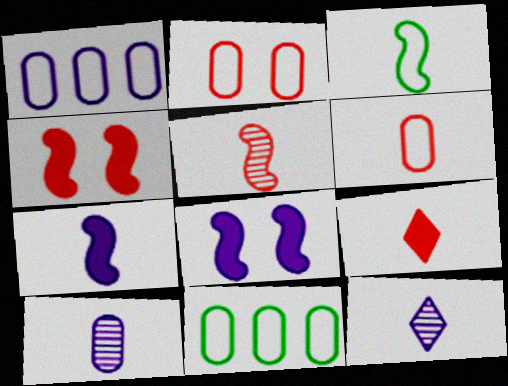[[1, 8, 12], 
[3, 5, 7], 
[3, 9, 10], 
[4, 11, 12], 
[5, 6, 9]]